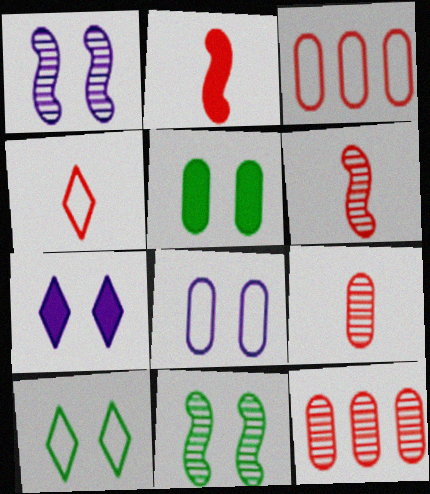[[1, 7, 8], 
[2, 4, 9], 
[5, 10, 11]]